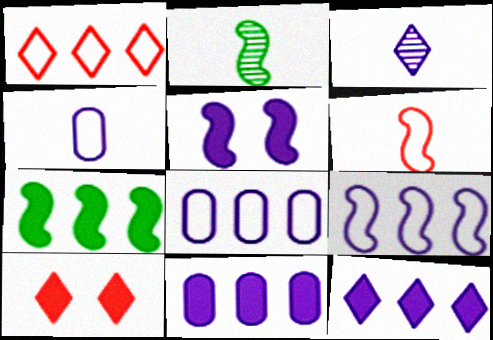[[2, 8, 10], 
[3, 5, 8]]